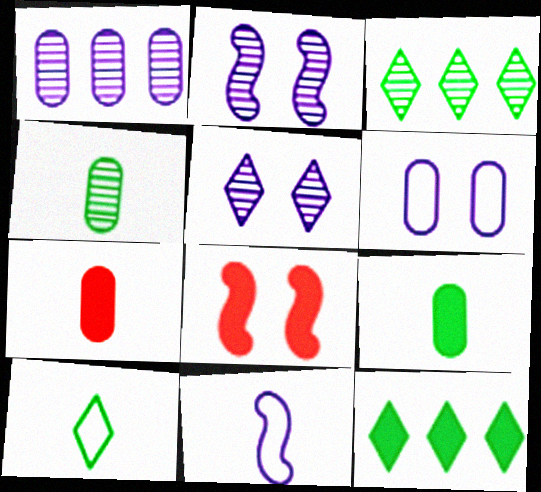[[1, 8, 10]]